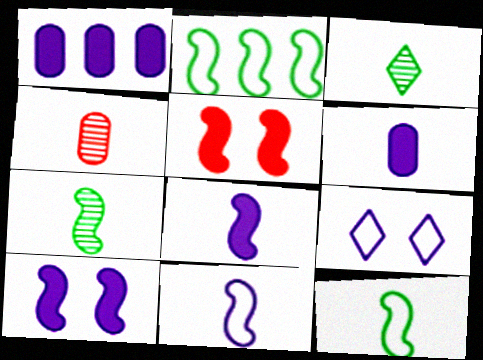[]